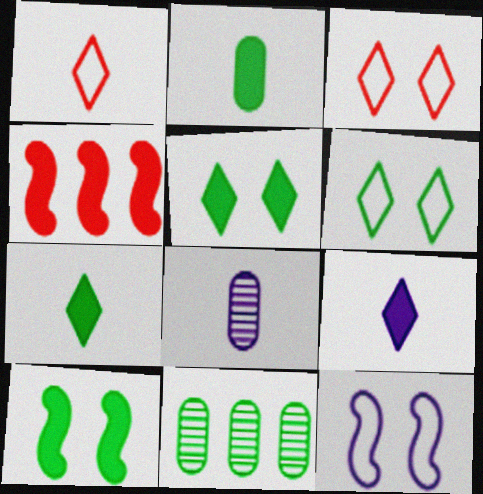[[4, 6, 8]]